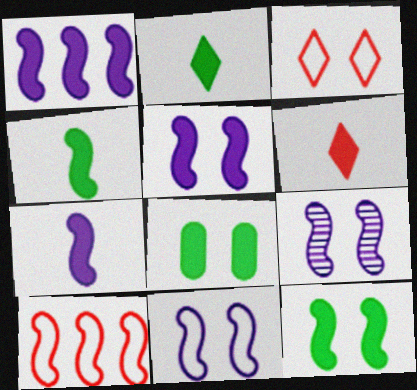[[1, 5, 7], 
[1, 6, 8], 
[3, 8, 9], 
[4, 9, 10], 
[5, 9, 11]]